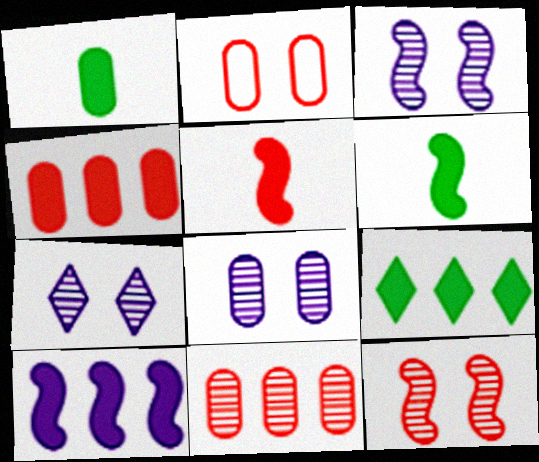[[3, 7, 8], 
[4, 9, 10]]